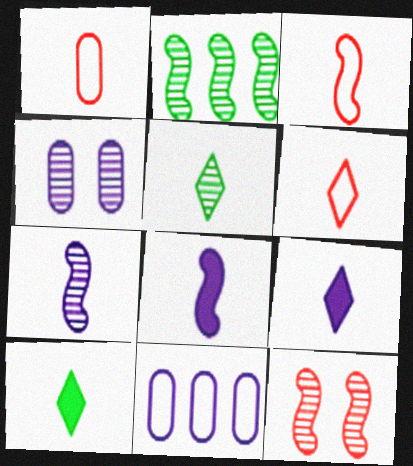[[1, 3, 6], 
[1, 5, 8], 
[1, 7, 10], 
[2, 7, 12], 
[5, 6, 9], 
[10, 11, 12]]